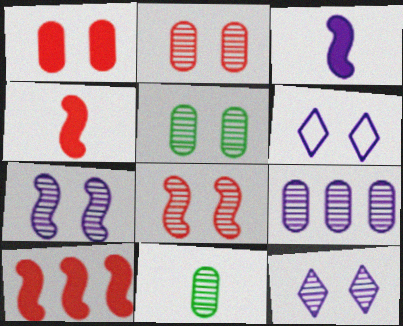[[2, 9, 11], 
[3, 6, 9], 
[5, 8, 12], 
[6, 10, 11]]